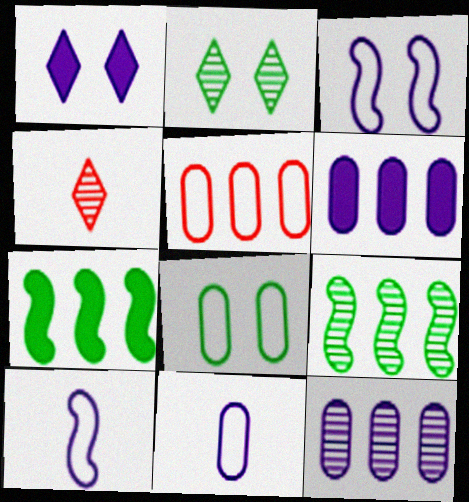[[1, 10, 12], 
[5, 8, 11]]